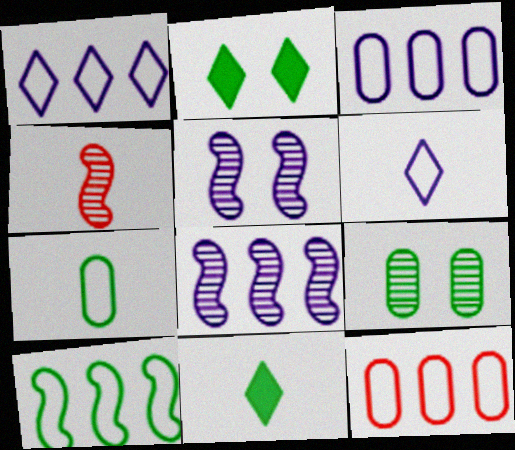[[1, 10, 12], 
[2, 3, 4], 
[5, 11, 12], 
[9, 10, 11]]